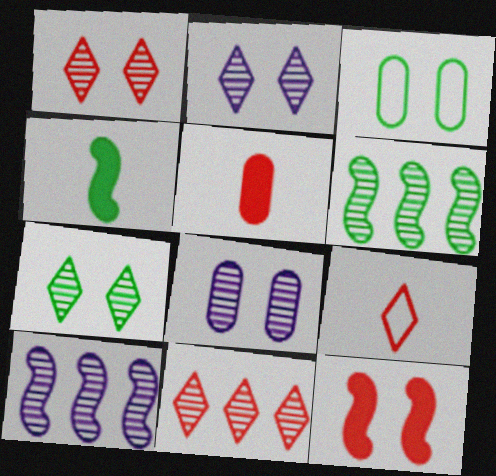[[1, 2, 7], 
[2, 3, 12]]